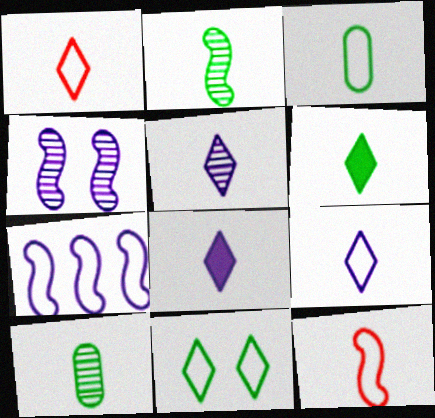[[1, 5, 6], 
[2, 3, 6], 
[3, 9, 12], 
[5, 8, 9], 
[8, 10, 12]]